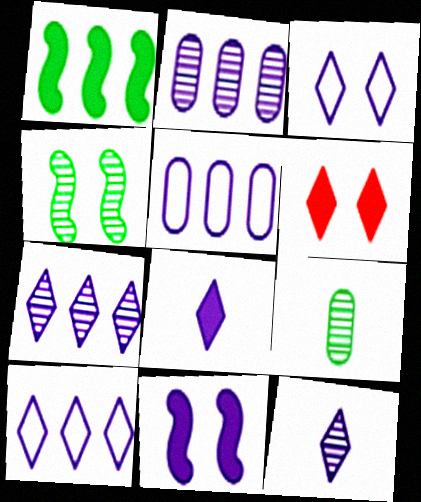[[3, 7, 8], 
[5, 11, 12]]